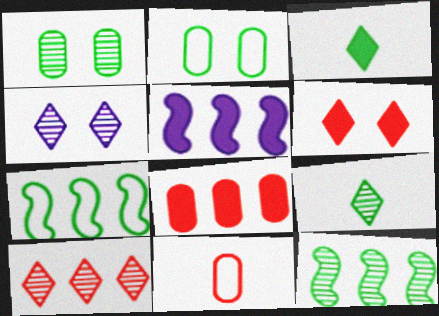[[1, 3, 7], 
[1, 9, 12], 
[2, 3, 12], 
[4, 9, 10]]